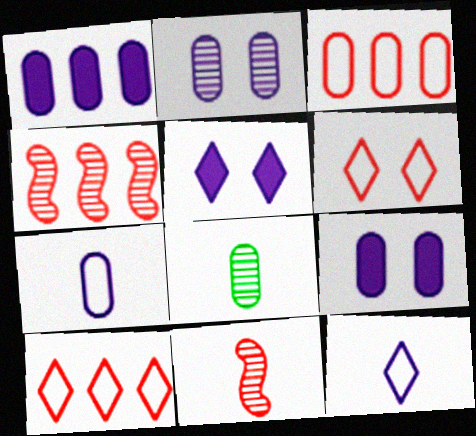[[1, 2, 7], 
[3, 8, 9]]